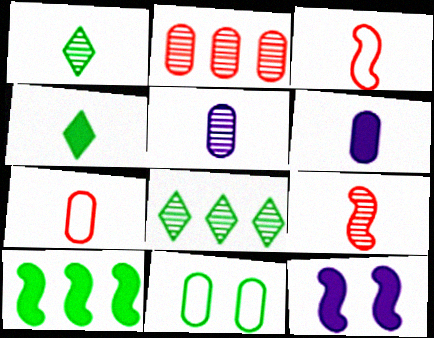[[1, 3, 6], 
[1, 5, 9], 
[1, 10, 11], 
[2, 6, 11], 
[3, 4, 5], 
[7, 8, 12]]